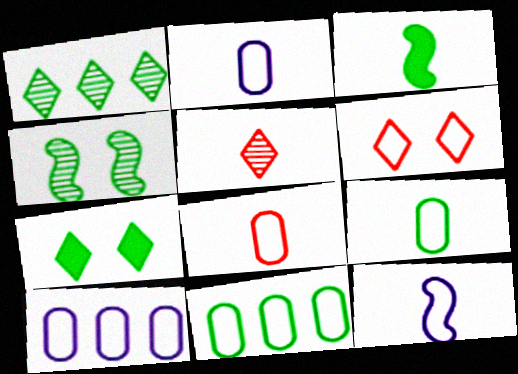[[2, 3, 5], 
[2, 8, 9], 
[6, 11, 12]]